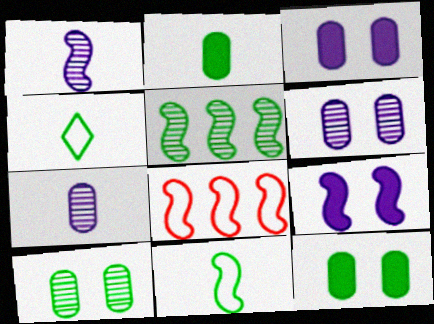[[4, 5, 12]]